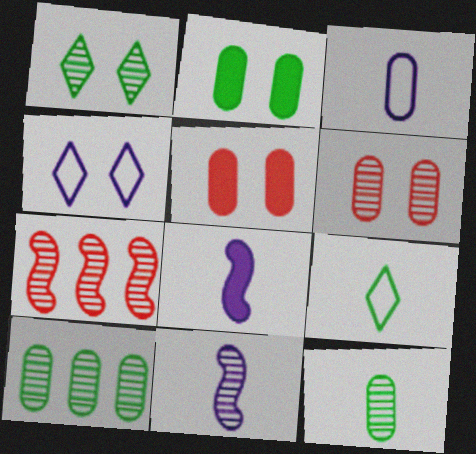[[3, 5, 10]]